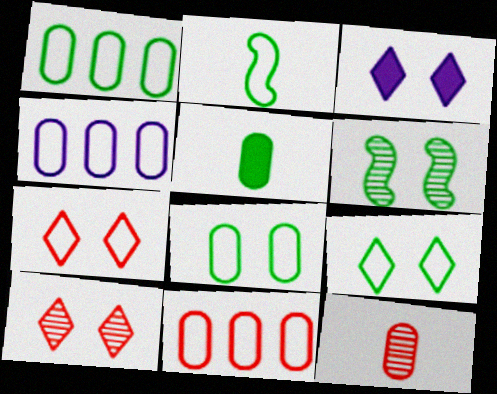[[1, 2, 9], 
[1, 4, 11], 
[2, 4, 7], 
[3, 9, 10]]